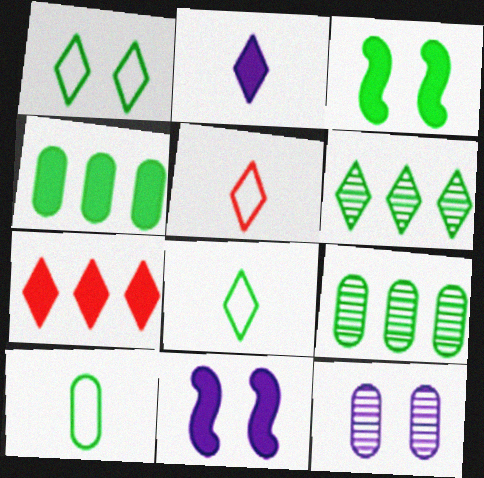[[3, 6, 10], 
[3, 8, 9], 
[5, 9, 11]]